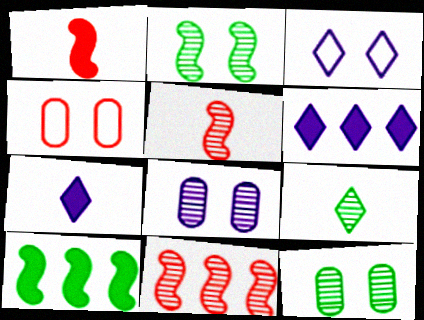[[8, 9, 11]]